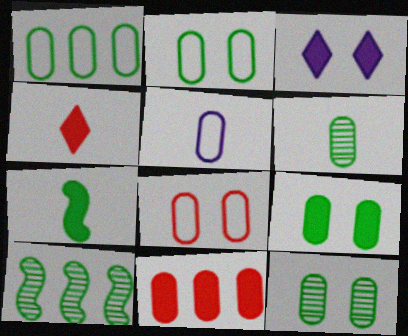[[1, 5, 8], 
[1, 6, 9], 
[2, 9, 12], 
[3, 7, 11], 
[5, 11, 12]]